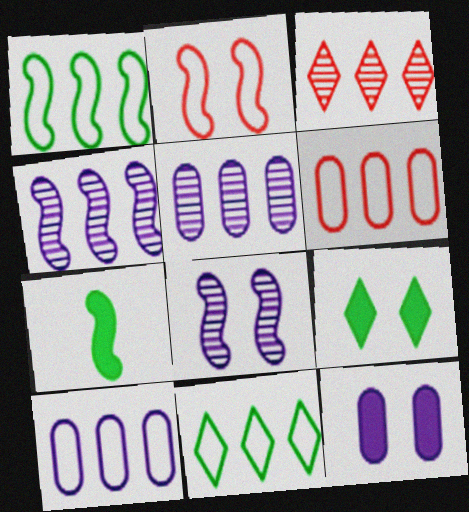[[2, 4, 7]]